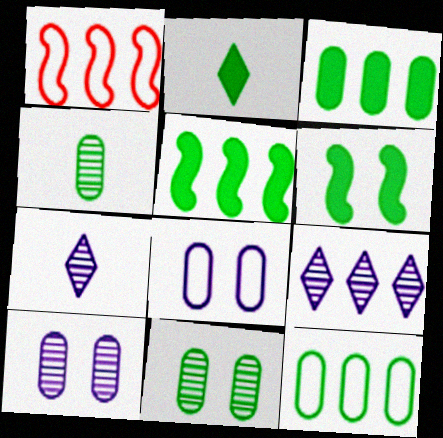[[1, 2, 10], 
[1, 3, 9], 
[2, 3, 6]]